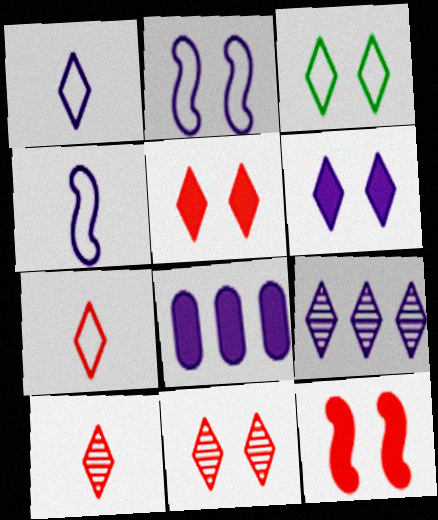[[1, 6, 9], 
[3, 6, 11]]